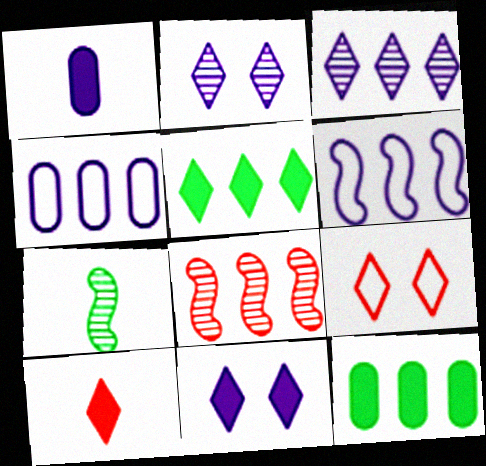[[1, 2, 6], 
[4, 5, 8], 
[5, 10, 11]]